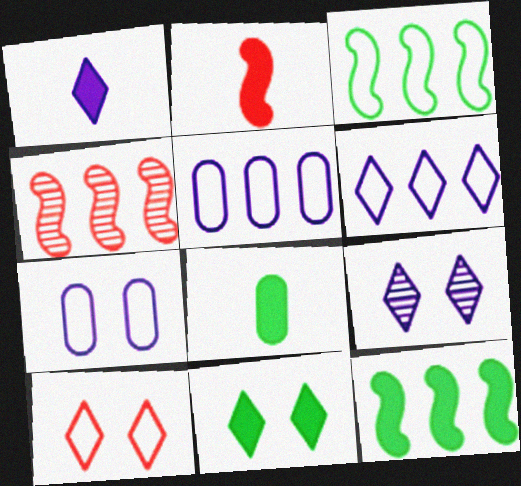[[1, 2, 8], 
[1, 6, 9], 
[8, 11, 12], 
[9, 10, 11]]